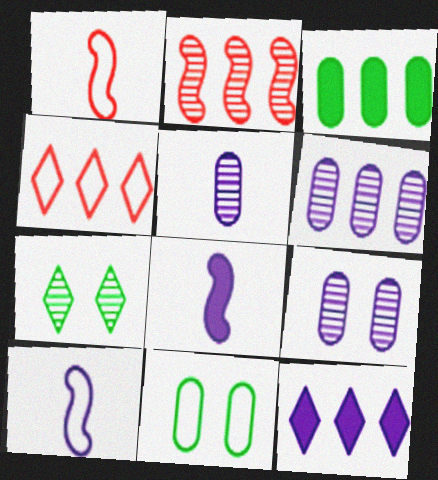[[2, 5, 7], 
[4, 10, 11], 
[5, 6, 9], 
[9, 10, 12]]